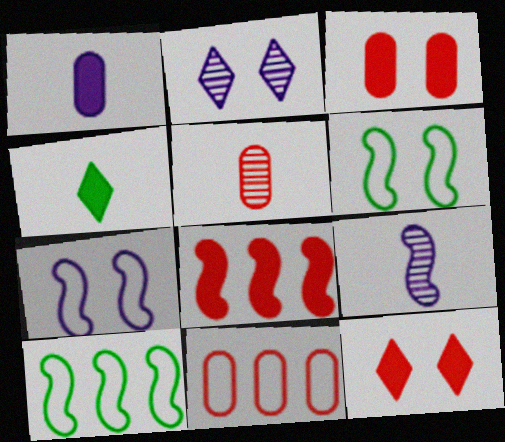[[2, 3, 6], 
[3, 5, 11], 
[6, 8, 9]]